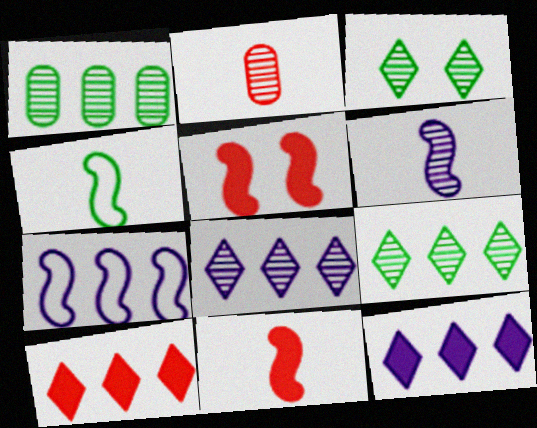[[1, 7, 10], 
[4, 6, 11]]